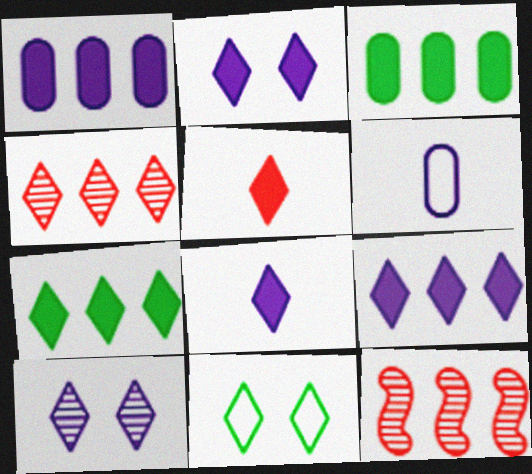[[2, 5, 7], 
[2, 8, 9], 
[4, 8, 11]]